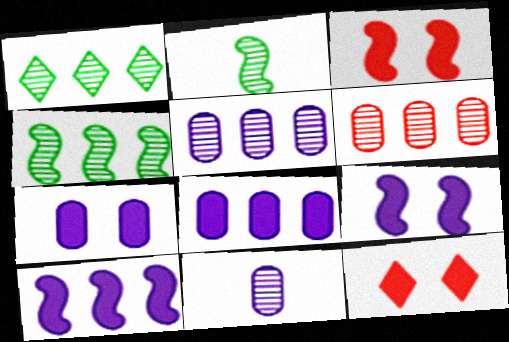[]